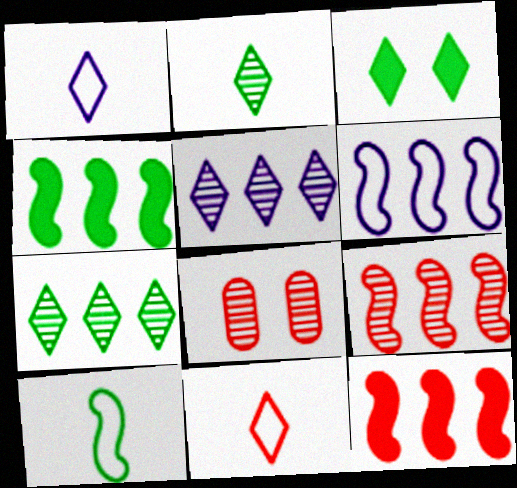[[1, 4, 8], 
[3, 5, 11], 
[4, 6, 9], 
[8, 11, 12]]